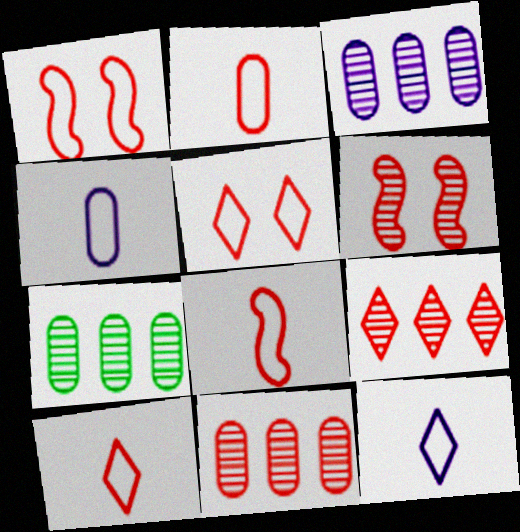[[2, 8, 10], 
[3, 7, 11]]